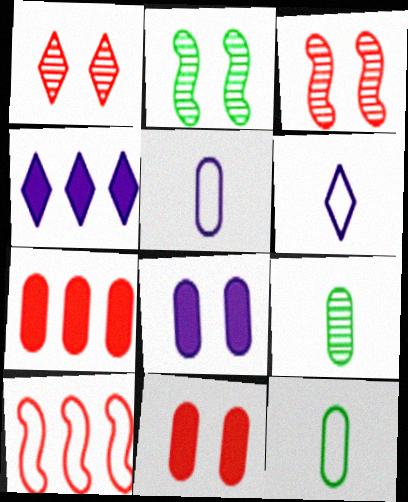[[2, 6, 7], 
[3, 4, 12]]